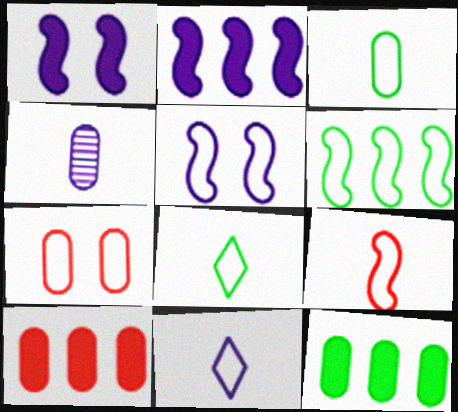[[3, 9, 11], 
[4, 7, 12], 
[5, 6, 9], 
[6, 7, 11]]